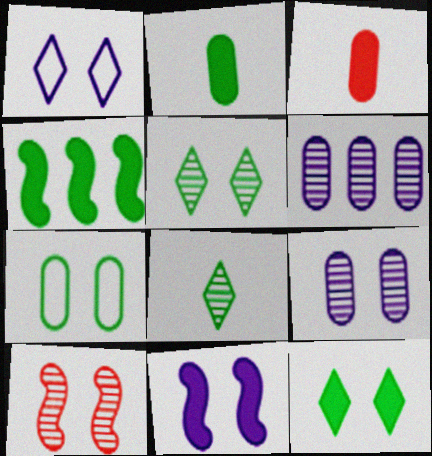[[1, 9, 11], 
[2, 4, 12], 
[3, 6, 7], 
[4, 7, 8], 
[5, 9, 10], 
[6, 8, 10]]